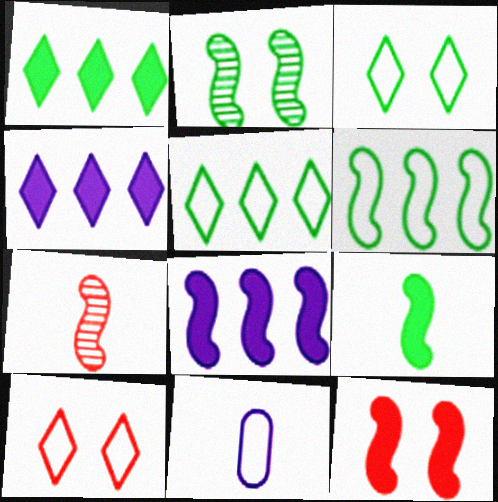[[2, 6, 9], 
[6, 10, 11], 
[8, 9, 12]]